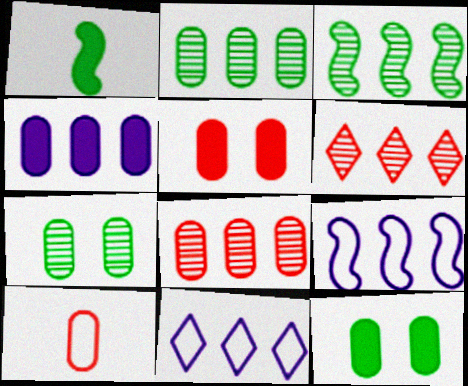[[4, 7, 10], 
[5, 8, 10]]